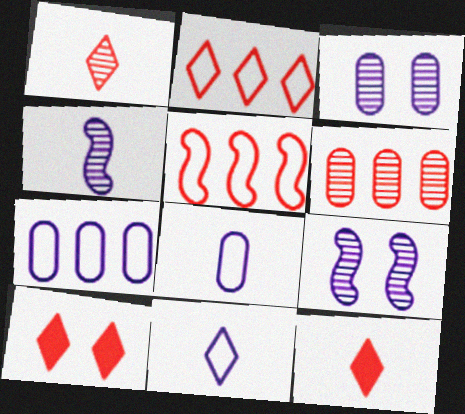[[1, 2, 10]]